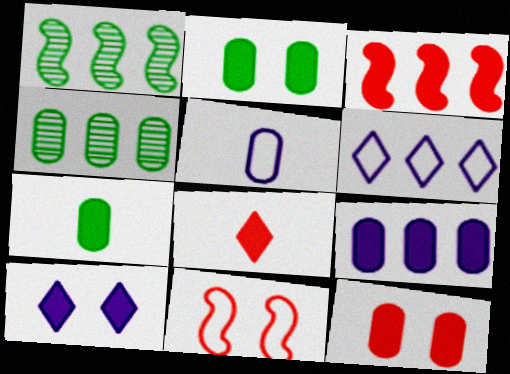[[3, 4, 6], 
[3, 7, 10], 
[3, 8, 12], 
[4, 5, 12], 
[7, 9, 12]]